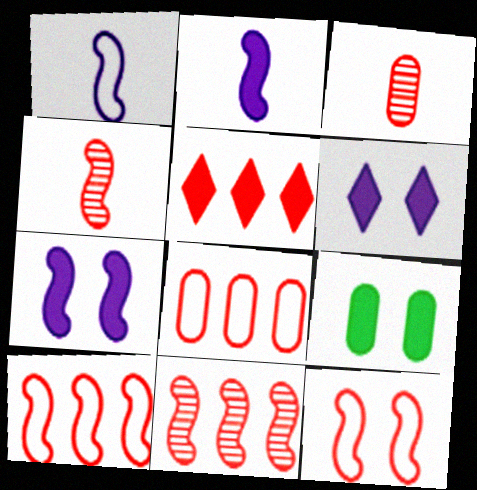[[2, 5, 9], 
[3, 5, 12], 
[5, 8, 11]]